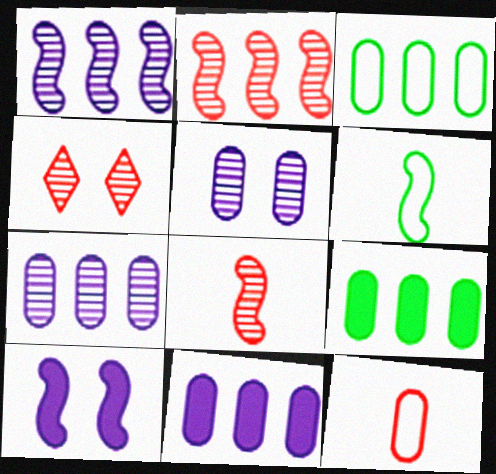[[2, 6, 10], 
[4, 6, 11], 
[5, 9, 12]]